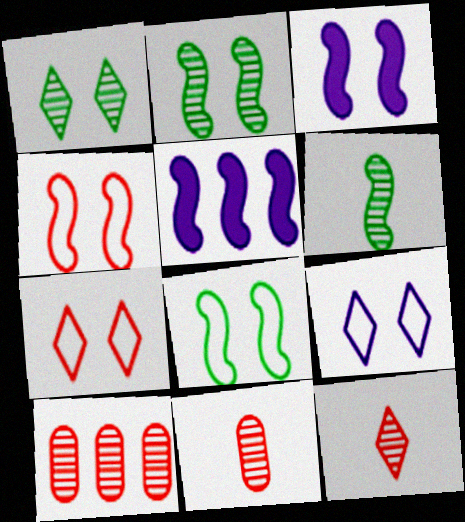[[2, 3, 4], 
[4, 5, 6]]